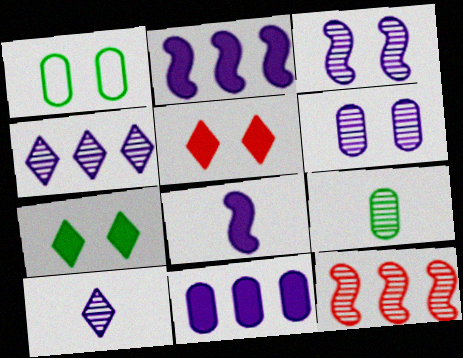[[1, 3, 5]]